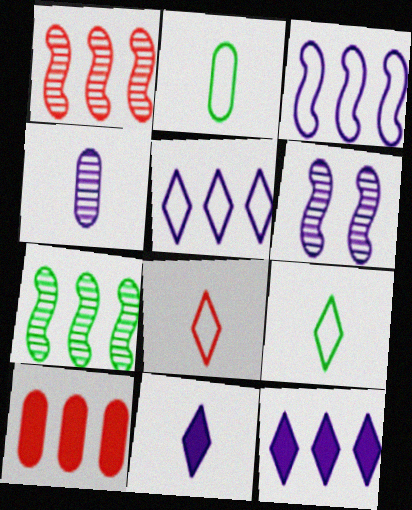[[5, 7, 10], 
[6, 9, 10]]